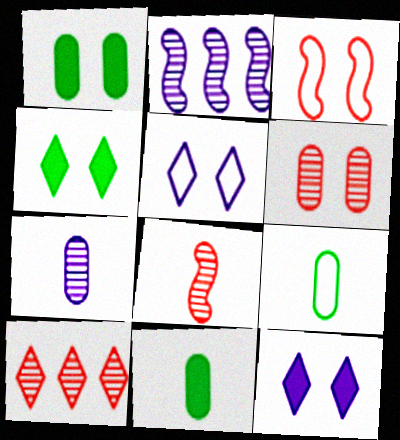[[6, 8, 10]]